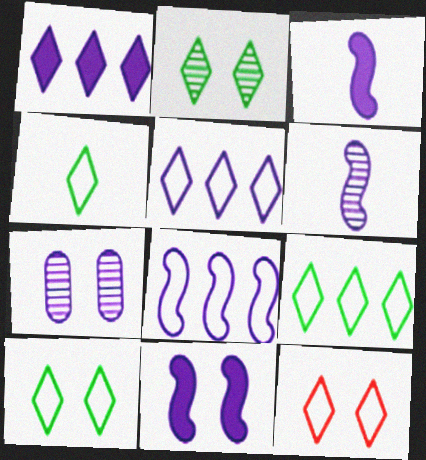[[3, 5, 7], 
[4, 5, 12], 
[4, 9, 10], 
[6, 8, 11]]